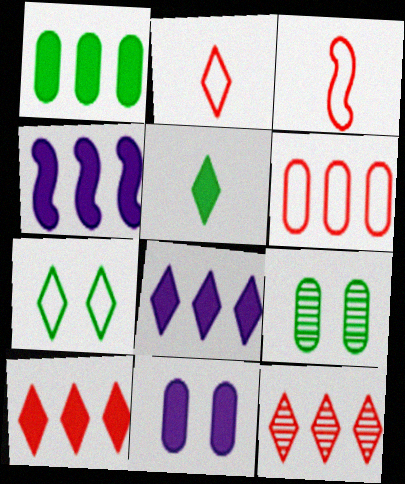[[1, 4, 10], 
[2, 4, 9], 
[3, 8, 9]]